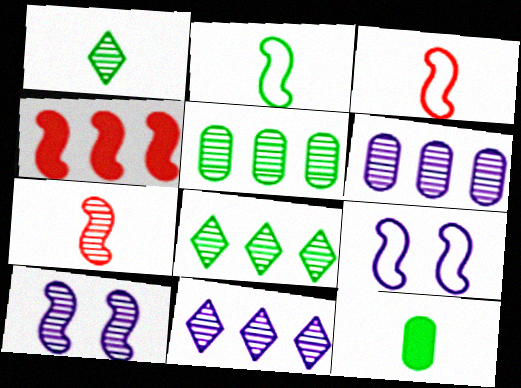[[1, 2, 12], 
[2, 4, 10]]